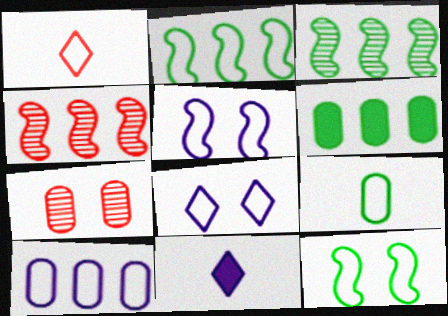[[1, 10, 12], 
[2, 7, 11]]